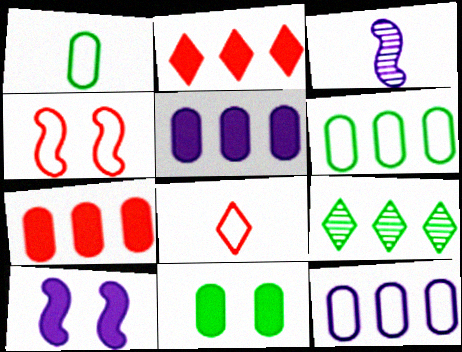[]